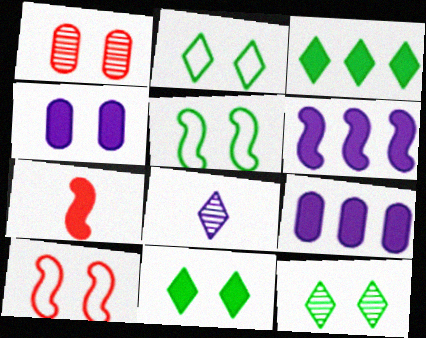[[2, 11, 12], 
[3, 4, 7], 
[4, 10, 12], 
[7, 9, 11]]